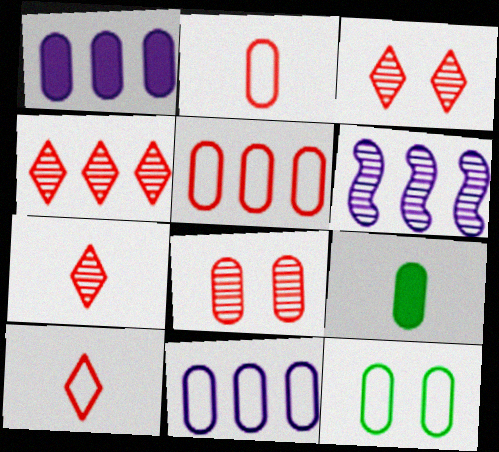[[2, 11, 12], 
[3, 4, 7], 
[8, 9, 11]]